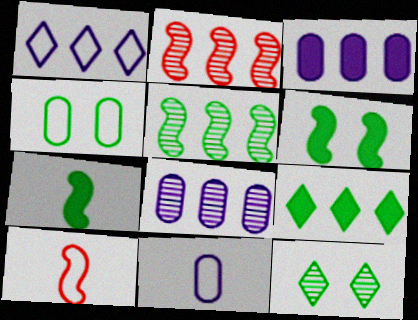[[1, 4, 10], 
[3, 10, 12], 
[4, 6, 12]]